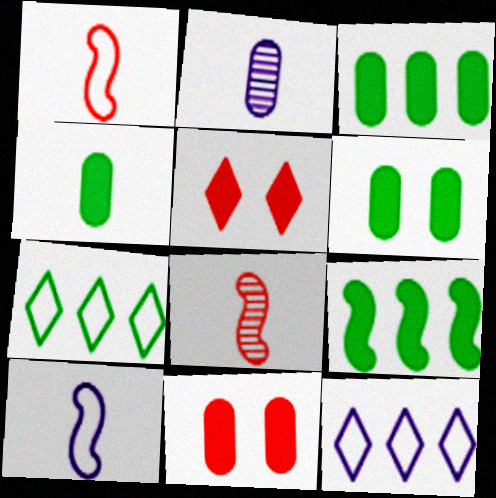[[3, 4, 6], 
[6, 8, 12]]